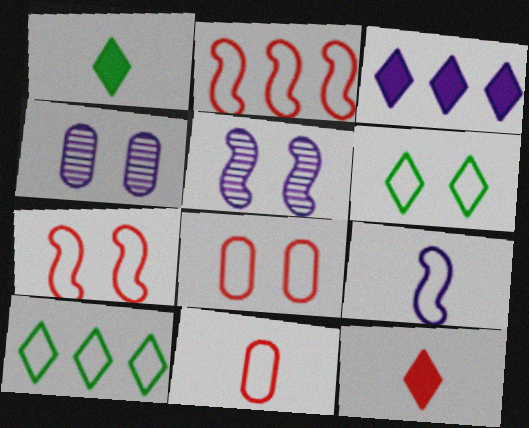[[1, 2, 4], 
[3, 4, 9], 
[8, 9, 10]]